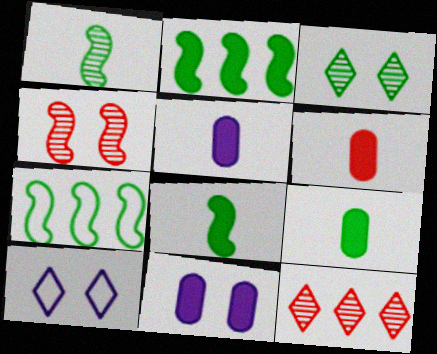[[3, 7, 9], 
[5, 6, 9]]